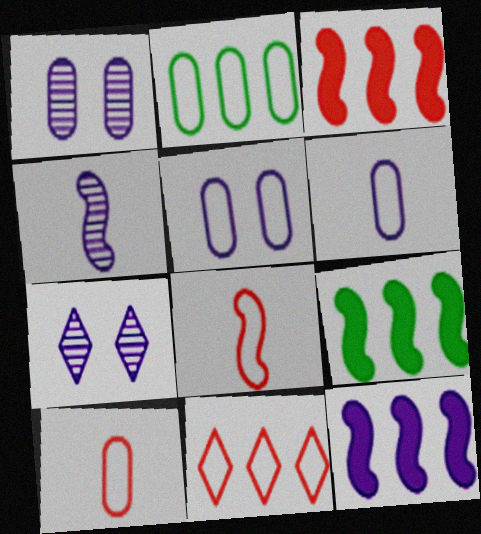[[2, 5, 10], 
[3, 9, 12], 
[6, 7, 12], 
[7, 9, 10]]